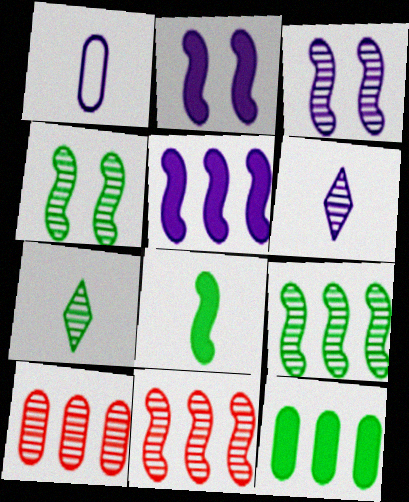[[3, 7, 10], 
[4, 6, 10]]